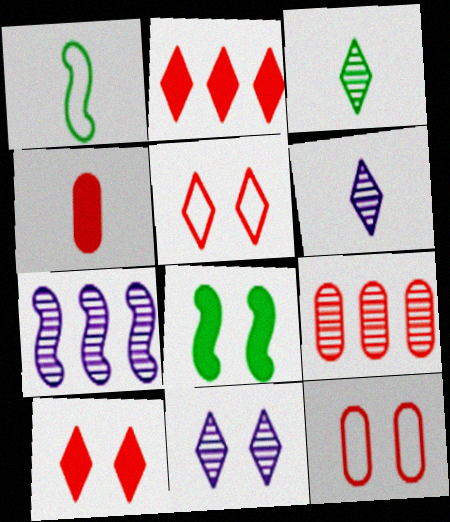[[1, 4, 6], 
[4, 9, 12], 
[8, 11, 12]]